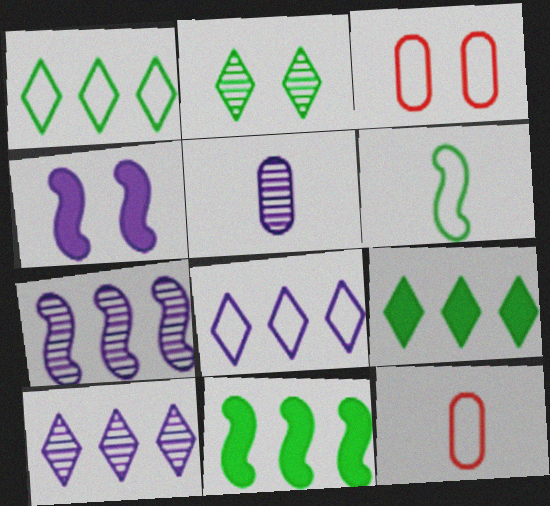[[2, 3, 4], 
[3, 6, 8], 
[4, 5, 8]]